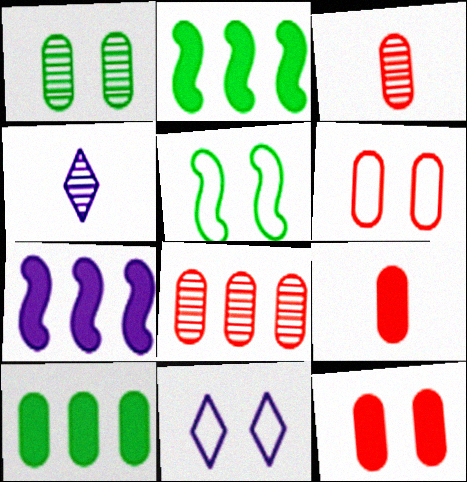[[2, 3, 11], 
[2, 4, 6], 
[5, 6, 11], 
[6, 8, 9]]